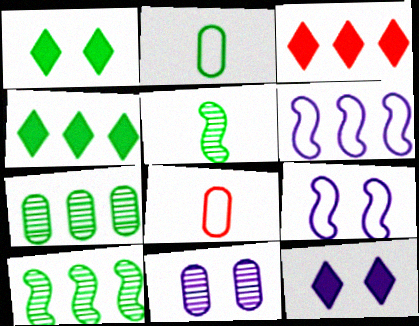[[1, 2, 10], 
[3, 6, 7], 
[8, 10, 12], 
[9, 11, 12]]